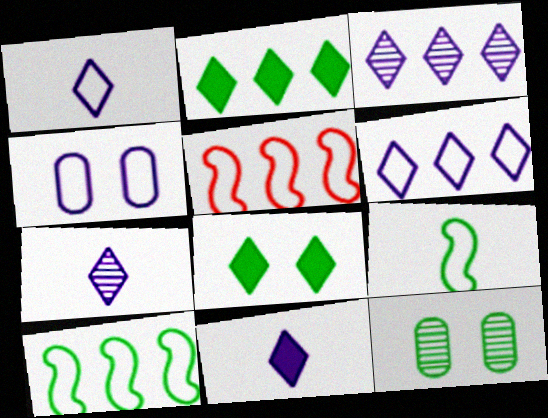[[1, 7, 11], 
[2, 9, 12], 
[5, 11, 12]]